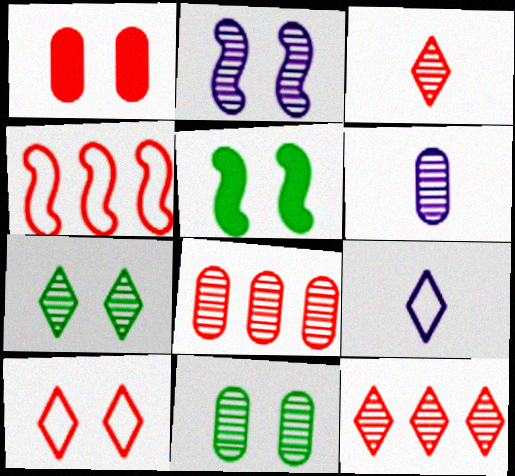[[1, 3, 4], 
[5, 8, 9], 
[6, 8, 11]]